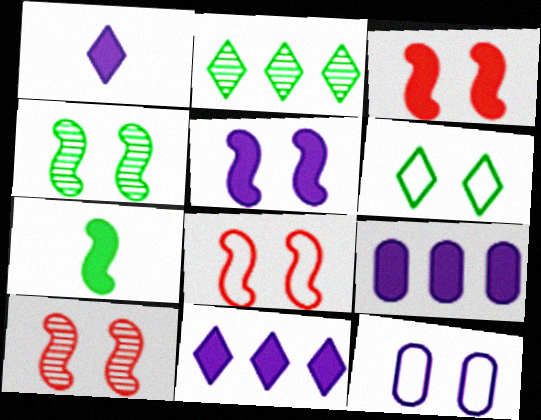[[1, 5, 9], 
[3, 8, 10], 
[4, 5, 8], 
[6, 8, 12]]